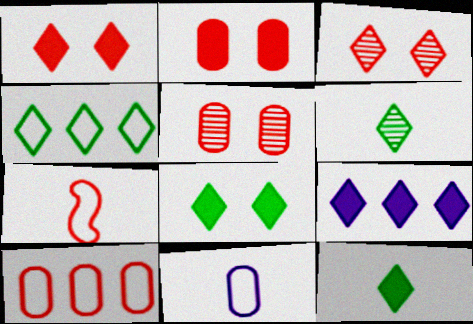[[1, 9, 12], 
[4, 6, 8]]